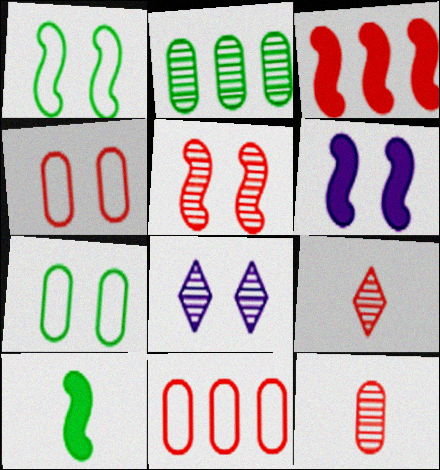[[1, 5, 6], 
[3, 4, 9], 
[3, 6, 10], 
[8, 10, 11]]